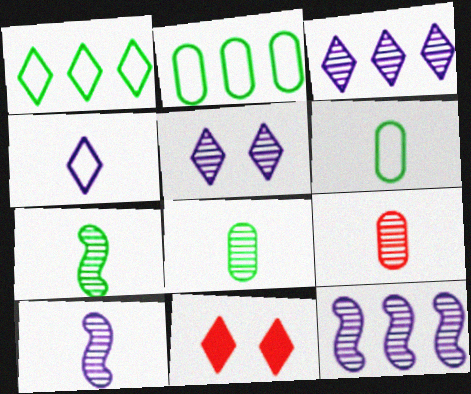[[2, 10, 11], 
[6, 11, 12]]